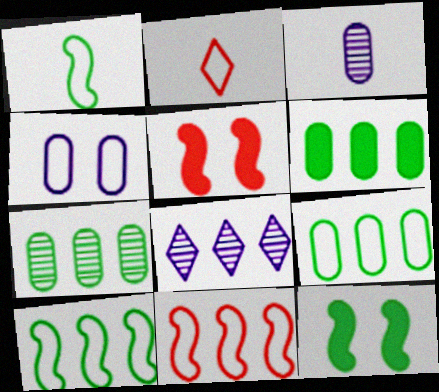[[2, 4, 10], 
[6, 7, 9], 
[6, 8, 11]]